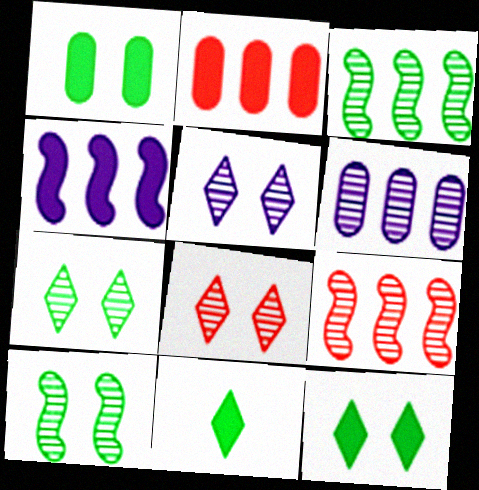[[5, 7, 8]]